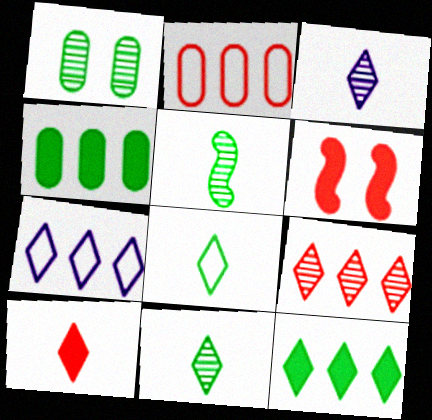[[3, 8, 10], 
[7, 9, 12]]